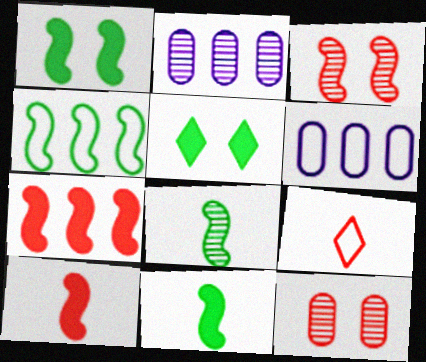[[1, 2, 9], 
[1, 4, 8], 
[7, 9, 12]]